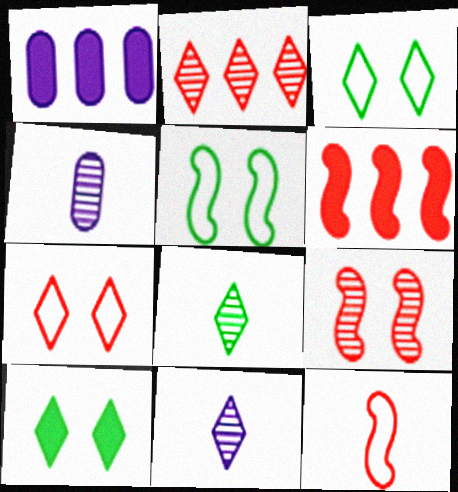[[3, 4, 6], 
[6, 9, 12]]